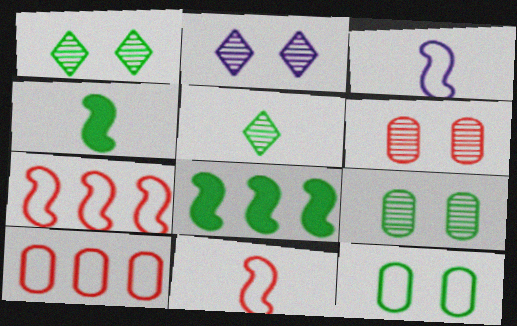[[2, 4, 10], 
[5, 8, 12]]